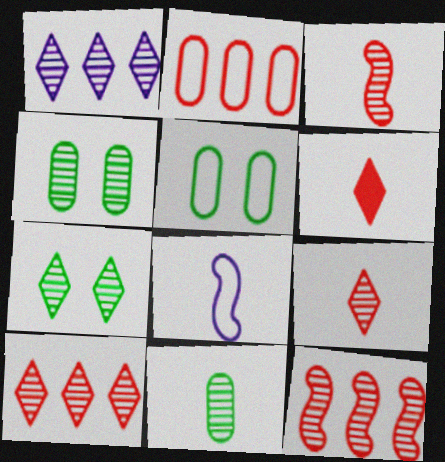[[1, 3, 4], 
[1, 7, 9], 
[6, 8, 11]]